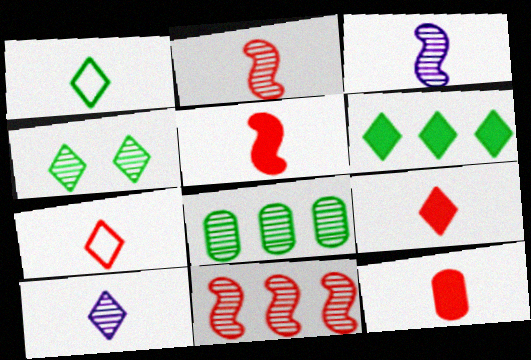[[1, 3, 12], 
[1, 4, 6], 
[1, 9, 10], 
[2, 7, 12], 
[5, 9, 12]]